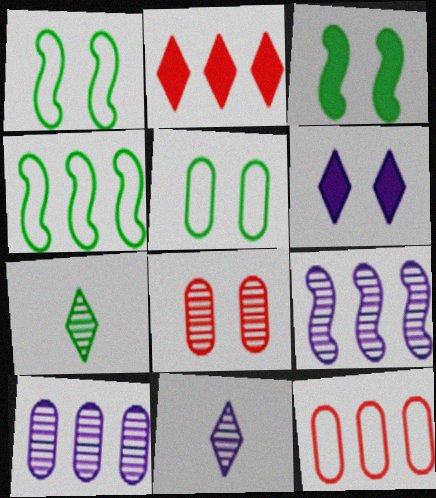[[1, 6, 8], 
[2, 4, 10], 
[3, 11, 12], 
[7, 8, 9]]